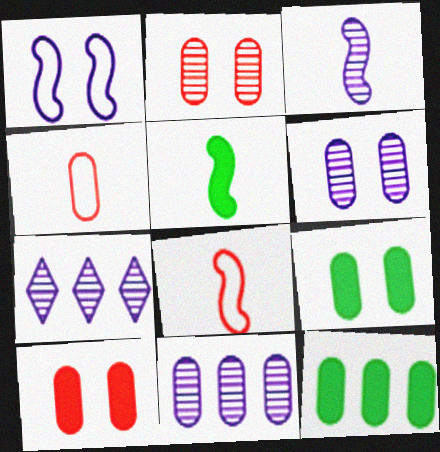[[3, 5, 8], 
[3, 6, 7], 
[4, 6, 12], 
[4, 9, 11], 
[7, 8, 9]]